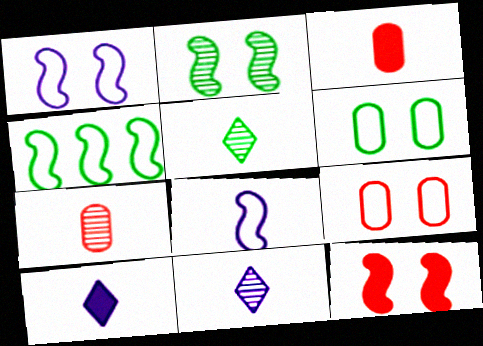[[1, 2, 12], 
[3, 5, 8]]